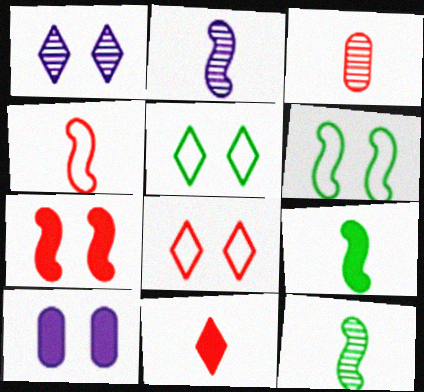[[2, 4, 9], 
[3, 4, 11]]